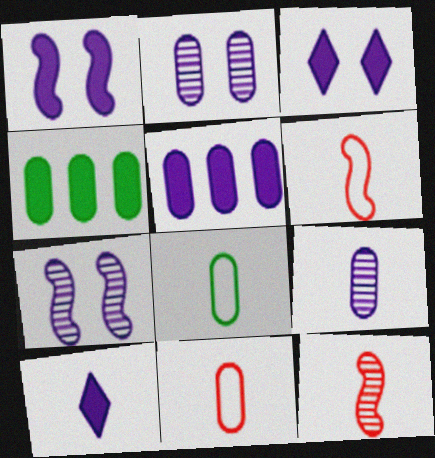[[1, 5, 10], 
[2, 4, 11], 
[8, 10, 12]]